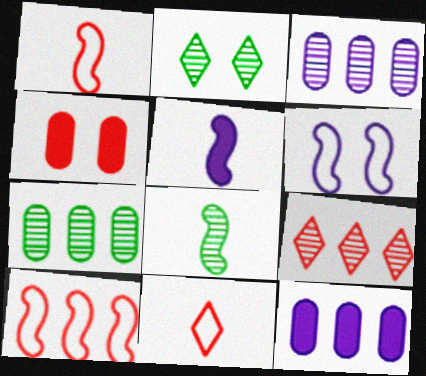[[1, 2, 12], 
[1, 4, 9], 
[1, 5, 8], 
[2, 4, 6], 
[2, 7, 8]]